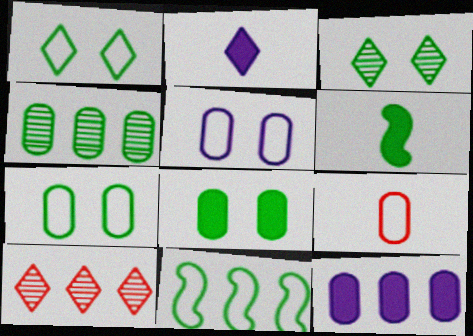[[1, 2, 10], 
[1, 4, 6], 
[5, 6, 10], 
[10, 11, 12]]